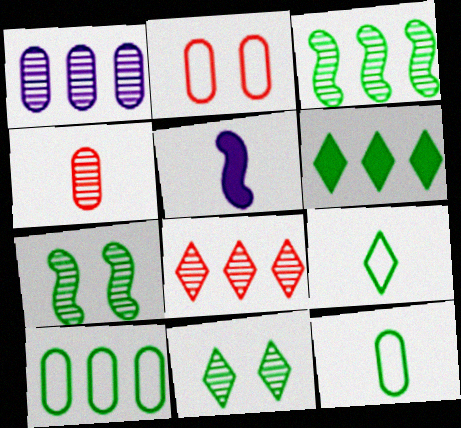[[1, 3, 8], 
[3, 6, 10], 
[4, 5, 9], 
[6, 7, 12], 
[6, 9, 11]]